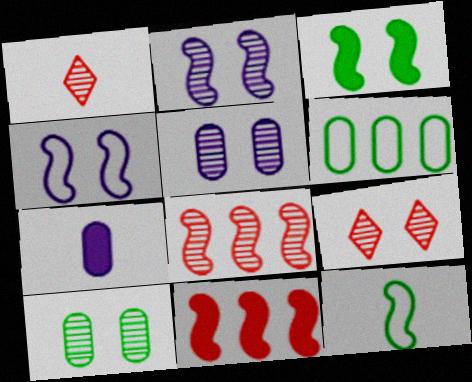[[1, 7, 12], 
[2, 9, 10], 
[2, 11, 12]]